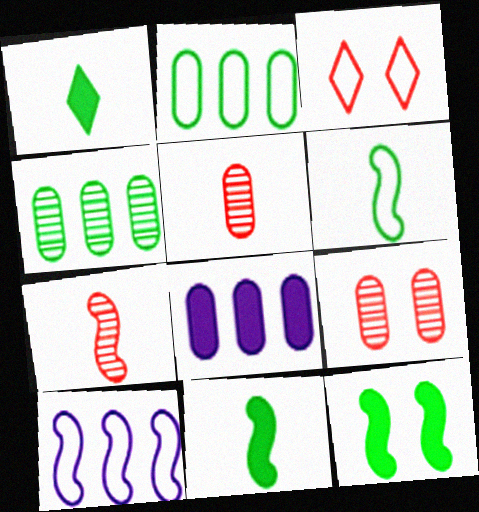[[1, 9, 10], 
[7, 10, 12]]